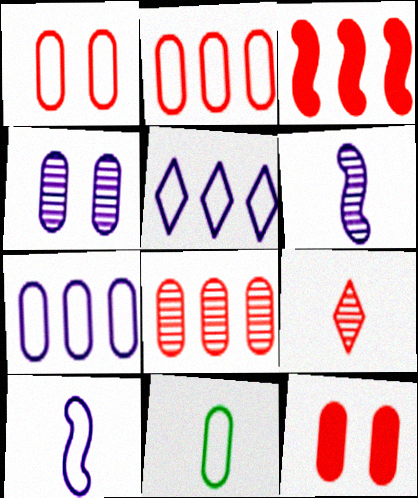[[1, 3, 9], 
[1, 7, 11]]